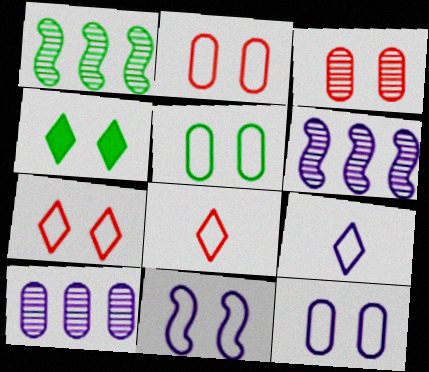[[2, 5, 12], 
[3, 4, 11], 
[5, 7, 11]]